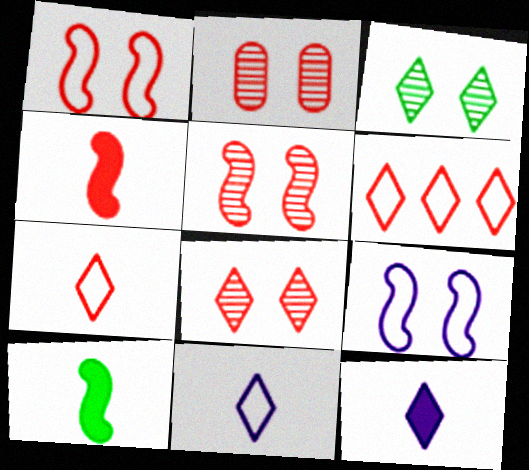[[2, 4, 6], 
[2, 5, 8], 
[3, 6, 12]]